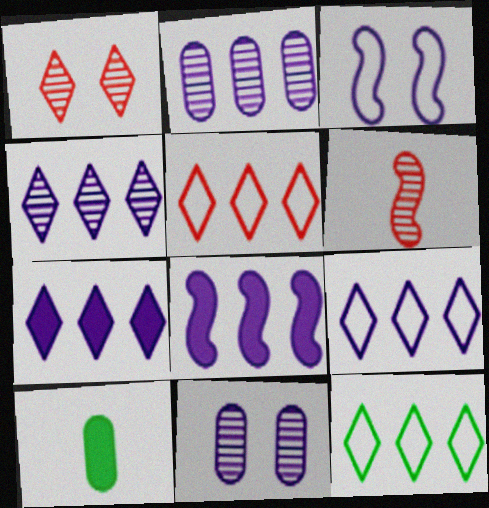[[2, 8, 9], 
[4, 7, 9], 
[5, 9, 12]]